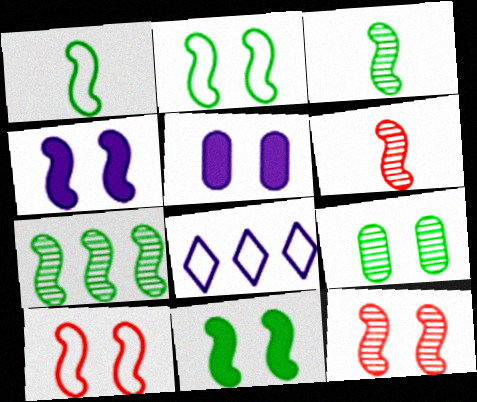[[1, 7, 11], 
[2, 4, 12]]